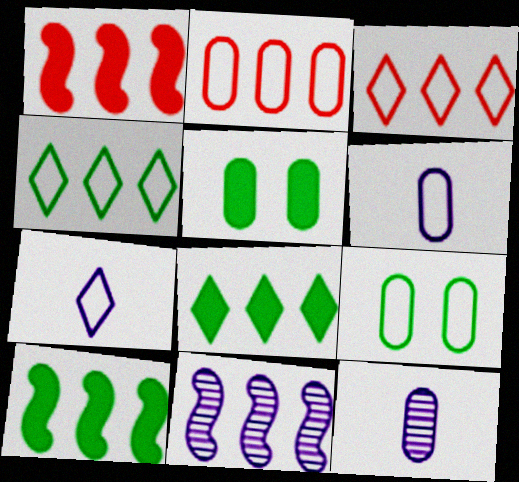[[2, 5, 12], 
[2, 6, 9], 
[2, 8, 11]]